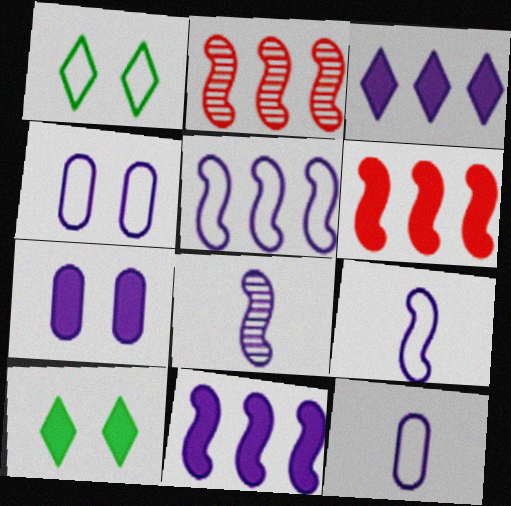[[2, 10, 12], 
[3, 4, 8]]